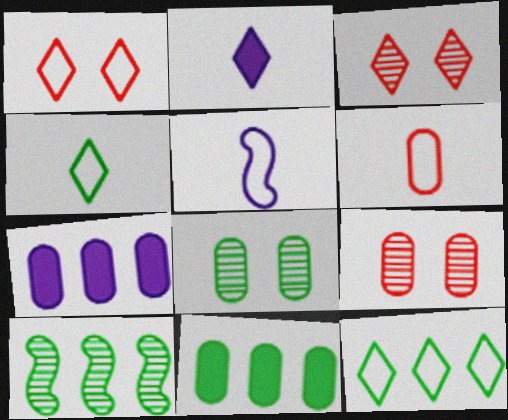[[2, 3, 12], 
[3, 5, 11], 
[4, 5, 6], 
[6, 7, 8], 
[10, 11, 12]]